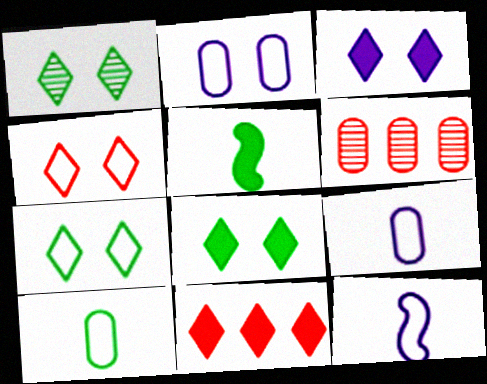[[1, 3, 4], 
[1, 7, 8], 
[6, 8, 12]]